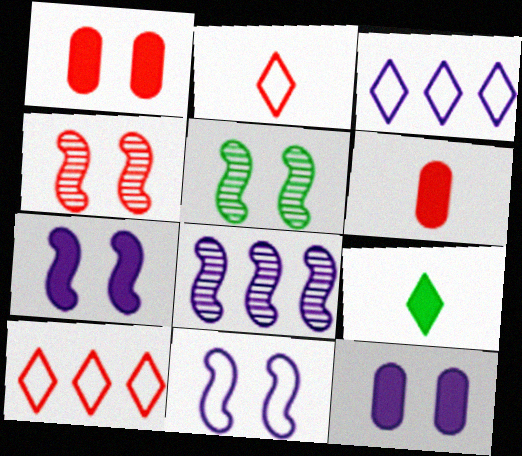[[3, 5, 6], 
[4, 6, 10]]